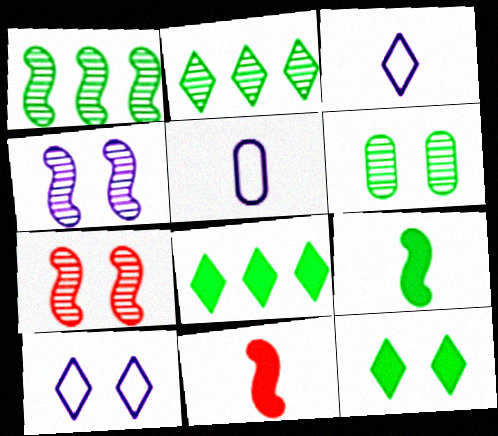[[5, 7, 8]]